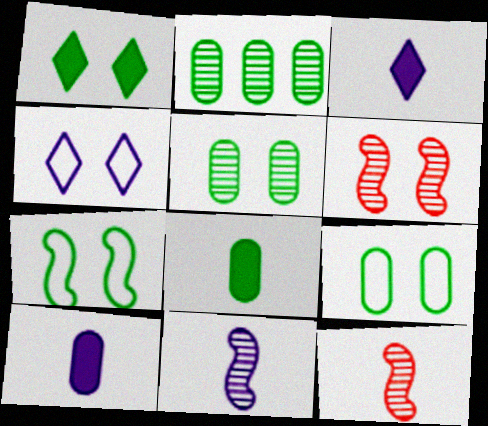[[1, 5, 7], 
[2, 8, 9]]